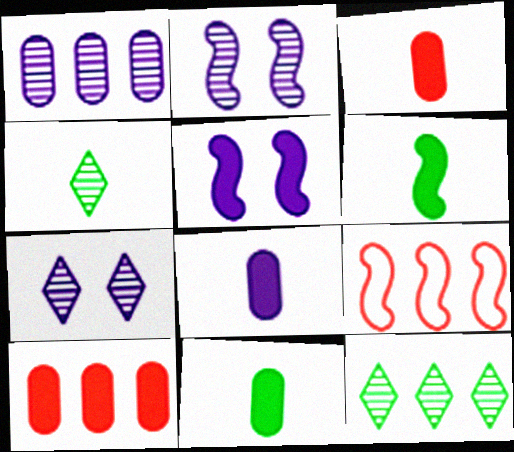[[2, 6, 9], 
[3, 8, 11], 
[7, 9, 11]]